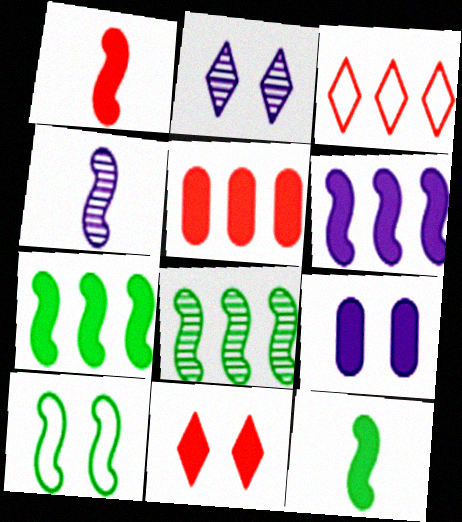[[1, 5, 11], 
[8, 10, 12]]